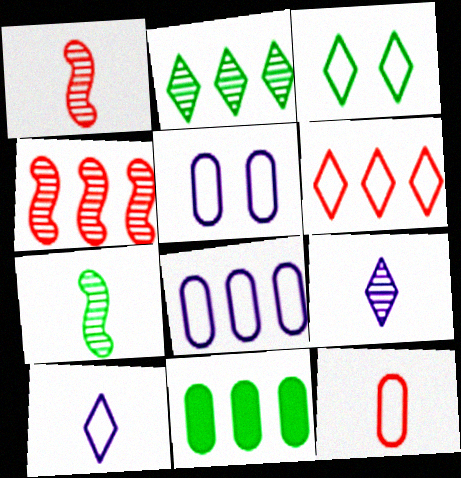[[3, 6, 10], 
[3, 7, 11]]